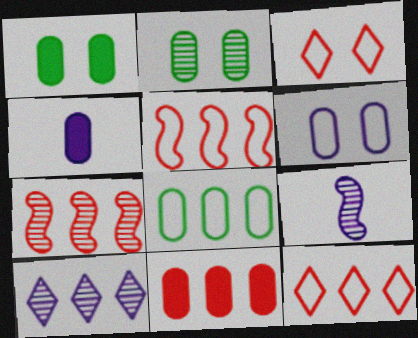[[1, 4, 11], 
[1, 9, 12], 
[7, 11, 12]]